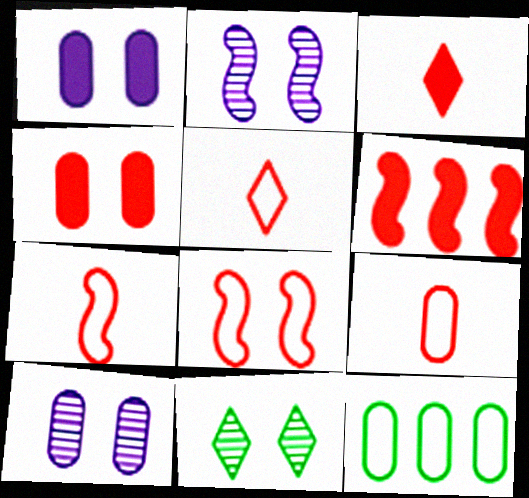[[1, 8, 11], 
[2, 3, 12], 
[3, 4, 6], 
[5, 7, 9]]